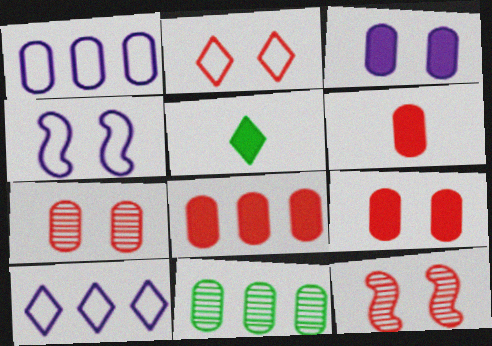[[1, 5, 12], 
[1, 8, 11], 
[2, 9, 12], 
[6, 8, 9]]